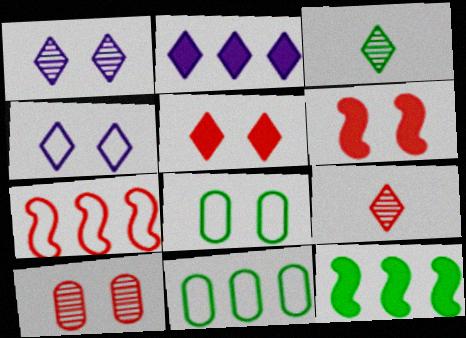[[1, 6, 8], 
[3, 8, 12]]